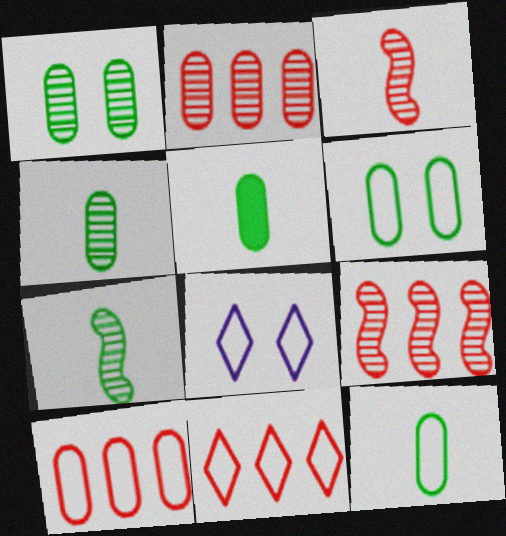[[4, 5, 12], 
[5, 8, 9]]